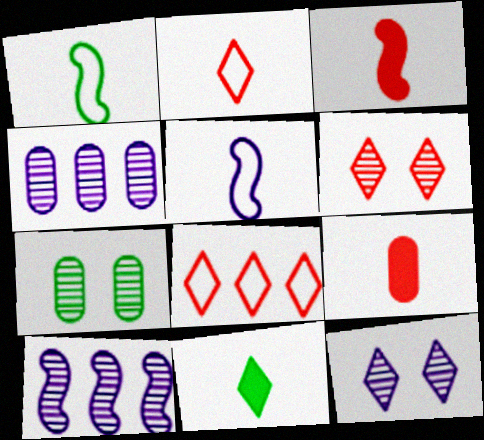[[8, 11, 12]]